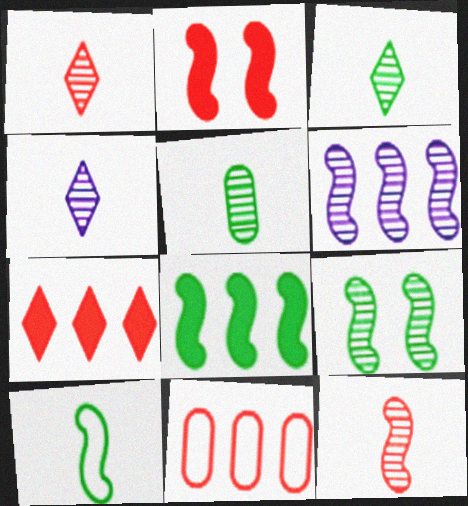[[1, 2, 11], 
[1, 3, 4], 
[2, 6, 10], 
[4, 5, 12], 
[6, 9, 12], 
[8, 9, 10]]